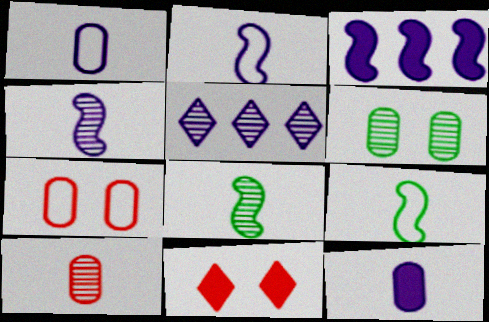[]